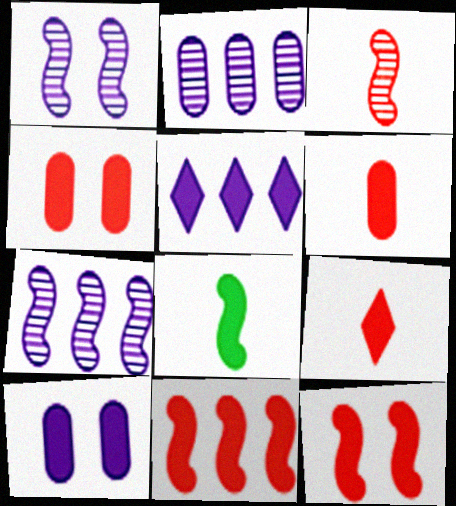[[4, 5, 8], 
[4, 9, 11]]